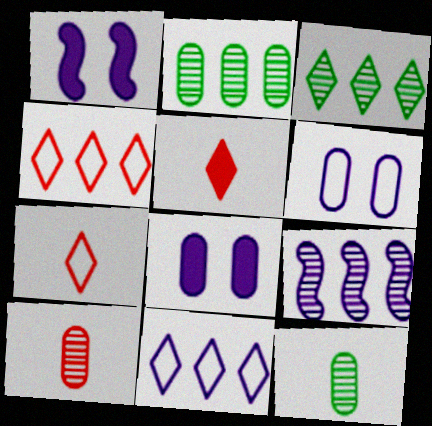[[1, 2, 7], 
[1, 4, 12]]